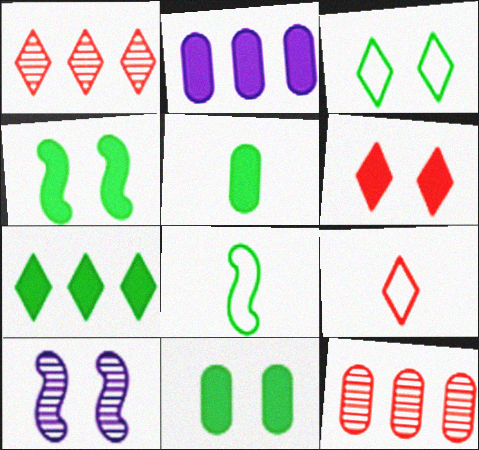[[1, 6, 9], 
[4, 5, 7]]